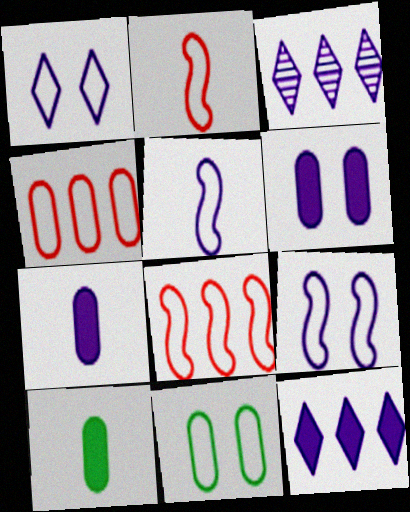[[3, 5, 6], 
[3, 7, 9]]